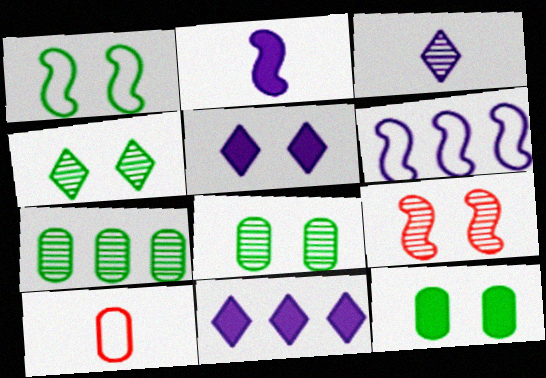[[1, 4, 12], 
[3, 7, 9]]